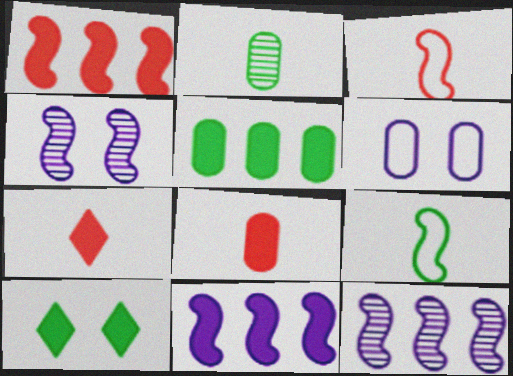[[1, 4, 9], 
[8, 10, 11]]